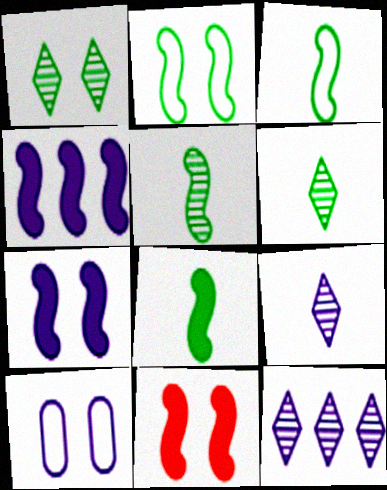[[1, 10, 11], 
[3, 5, 8], 
[4, 8, 11], 
[4, 9, 10]]